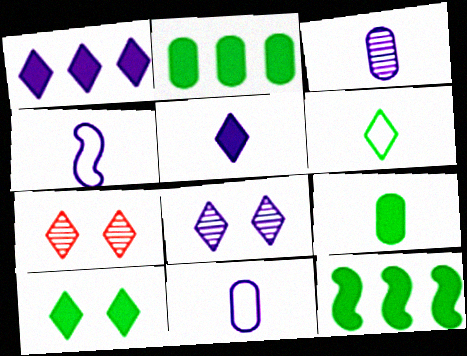[[1, 6, 7], 
[2, 4, 7], 
[3, 4, 5], 
[7, 11, 12], 
[9, 10, 12]]